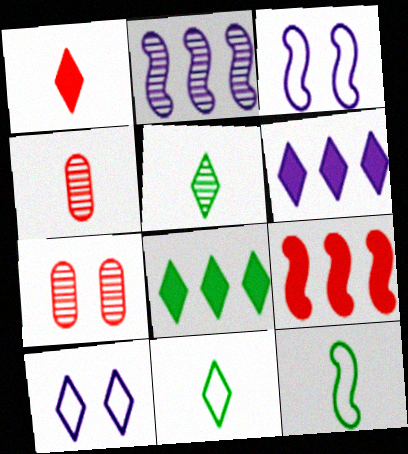[[2, 5, 7], 
[3, 4, 8], 
[6, 7, 12]]